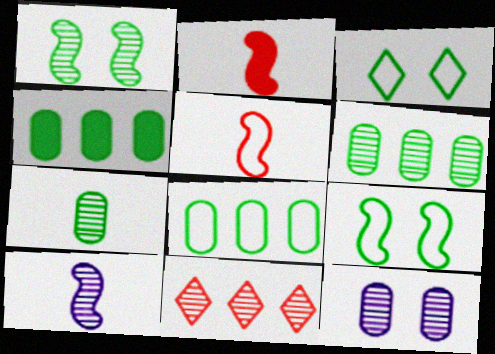[[4, 6, 8]]